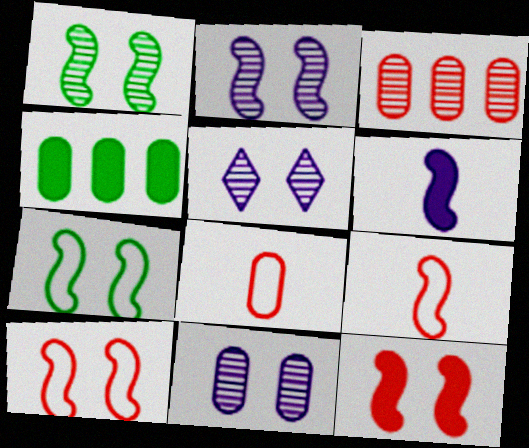[[2, 5, 11], 
[2, 7, 12], 
[4, 5, 9], 
[4, 8, 11]]